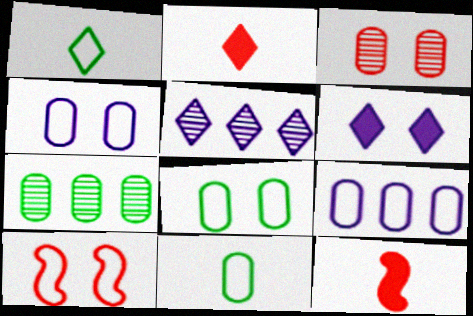[[1, 9, 10], 
[5, 8, 12]]